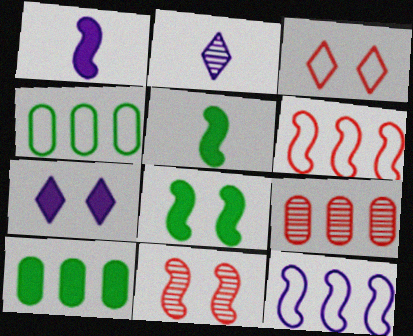[[5, 11, 12]]